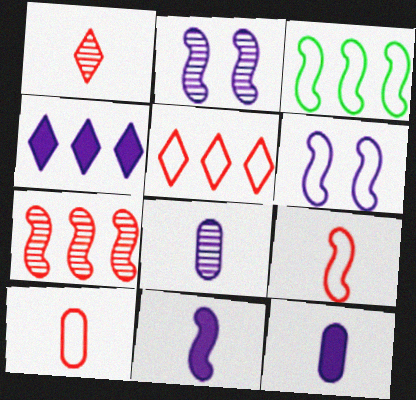[[3, 6, 9], 
[4, 6, 8]]